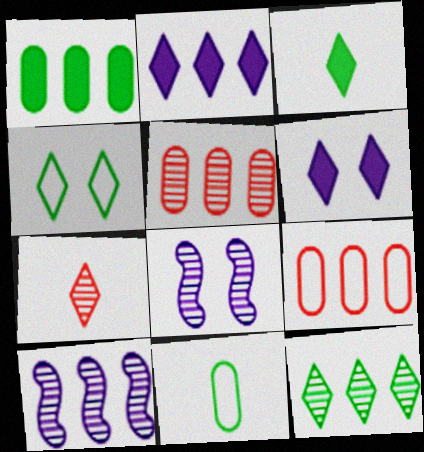[[2, 4, 7], 
[3, 4, 12], 
[3, 8, 9], 
[5, 10, 12]]